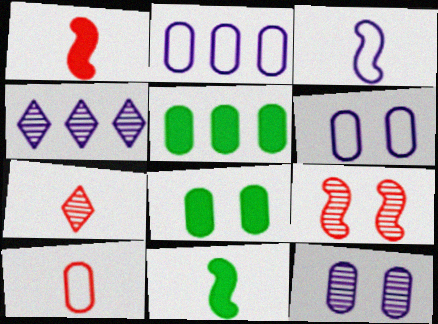[[1, 7, 10], 
[5, 10, 12]]